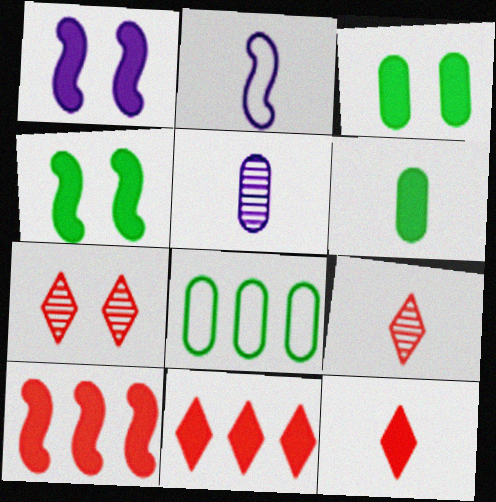[[1, 6, 11], 
[1, 8, 9], 
[2, 6, 9]]